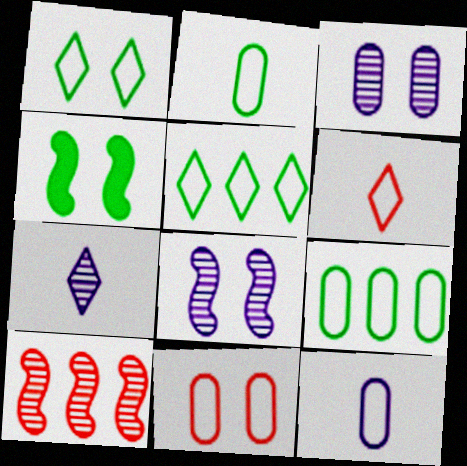[[9, 11, 12]]